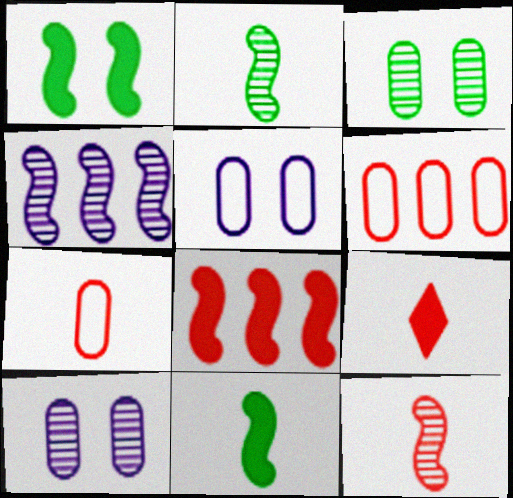[[7, 9, 12]]